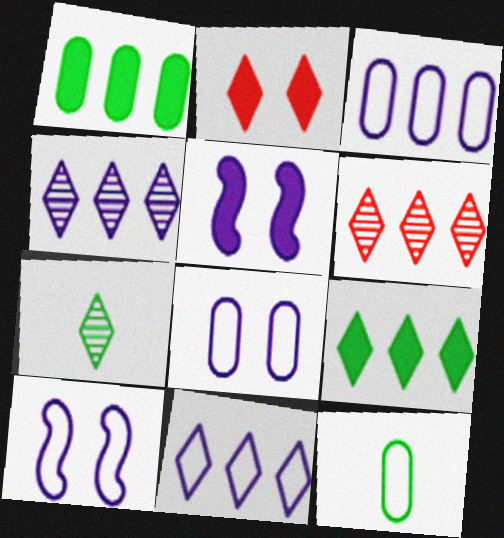[[2, 7, 11], 
[5, 6, 12], 
[6, 9, 11]]